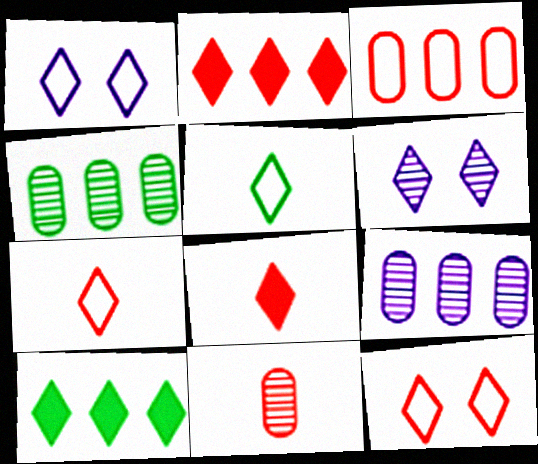[[2, 5, 6], 
[6, 7, 10]]